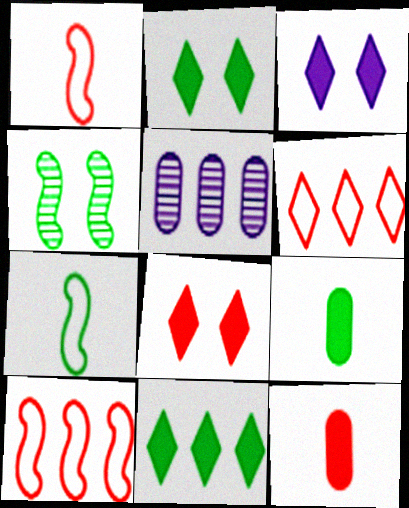[[1, 2, 5], 
[2, 3, 8], 
[5, 7, 8], 
[5, 10, 11]]